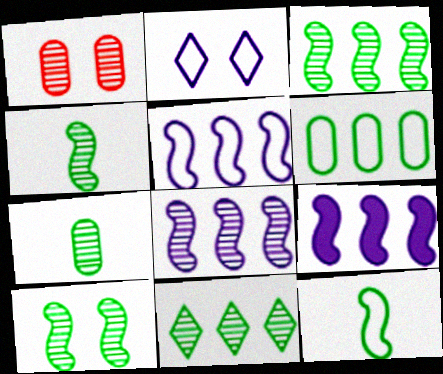[[3, 4, 10], 
[5, 8, 9], 
[7, 10, 11]]